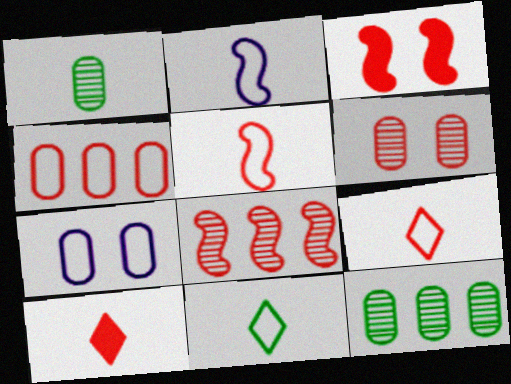[[1, 2, 10], 
[3, 5, 8]]